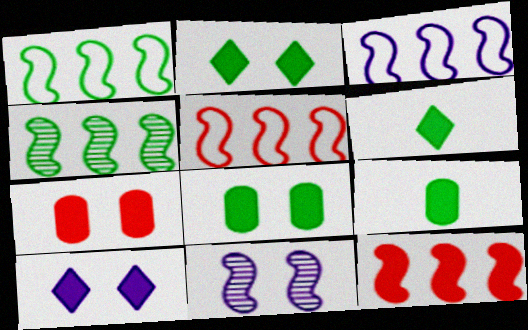[[1, 3, 5], 
[3, 4, 12], 
[9, 10, 12]]